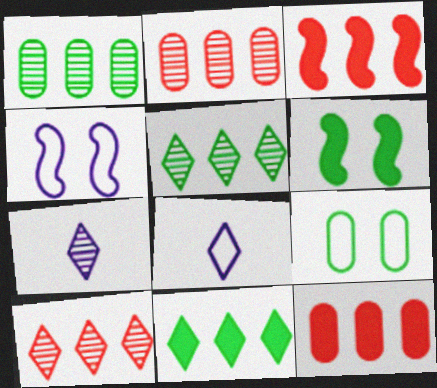[[2, 6, 8], 
[3, 7, 9]]